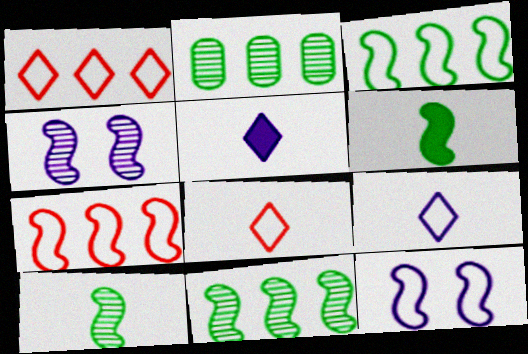[[4, 6, 7]]